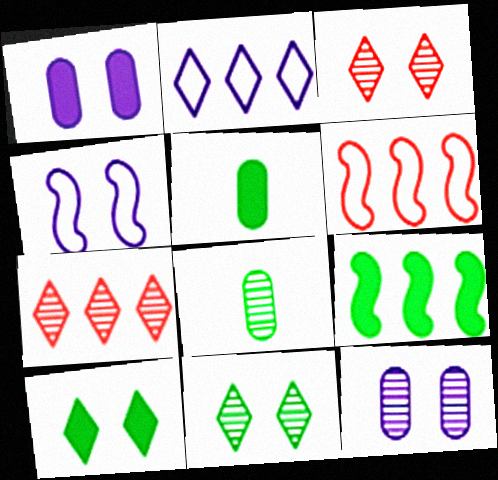[[4, 5, 7], 
[5, 9, 10]]